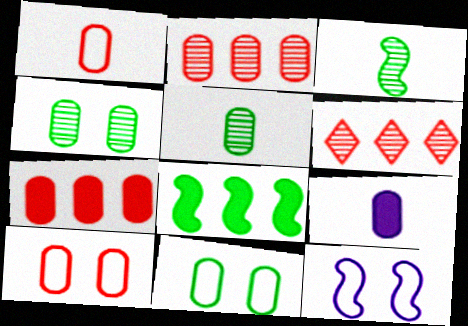[[1, 5, 9], 
[2, 9, 11]]